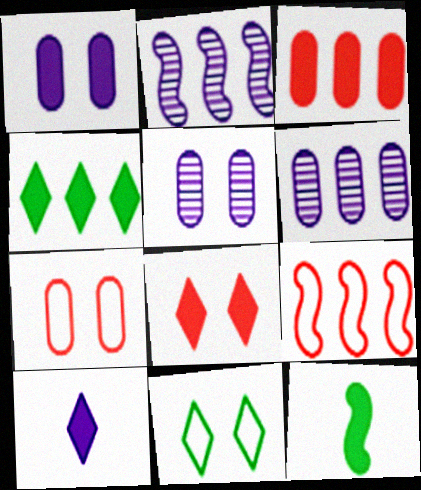[[4, 6, 9], 
[4, 8, 10]]